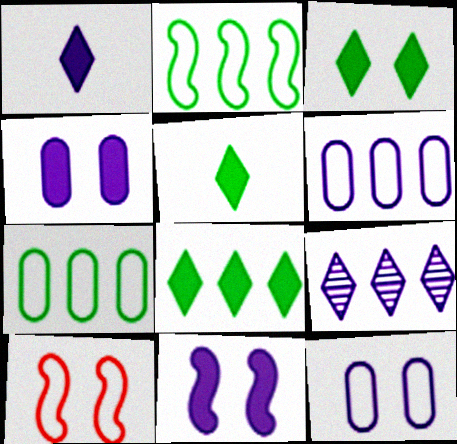[[3, 5, 8]]